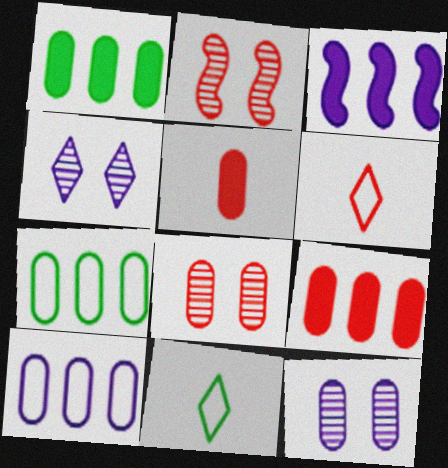[[2, 6, 9], 
[3, 8, 11], 
[5, 7, 12]]